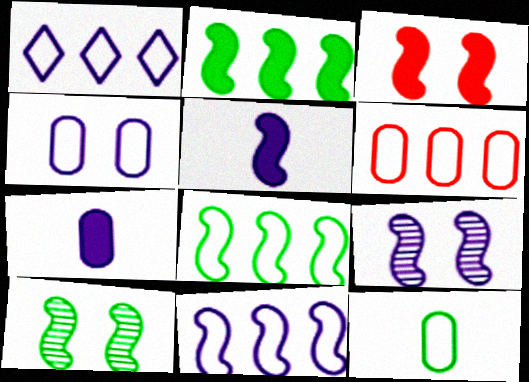[[1, 6, 8], 
[1, 7, 9], 
[2, 3, 5], 
[4, 6, 12], 
[5, 9, 11]]